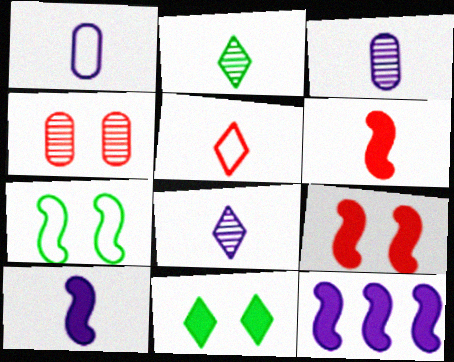[[1, 2, 6], 
[1, 8, 10]]